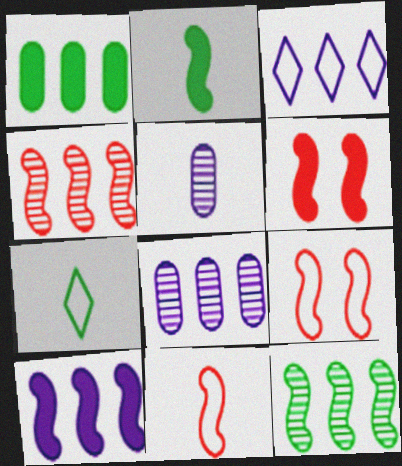[[1, 3, 4], 
[2, 6, 10], 
[3, 8, 10], 
[4, 6, 11], 
[6, 7, 8]]